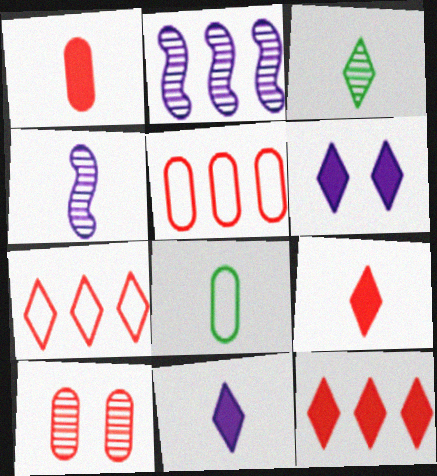[[1, 5, 10], 
[2, 3, 10], 
[3, 6, 7], 
[4, 8, 9]]